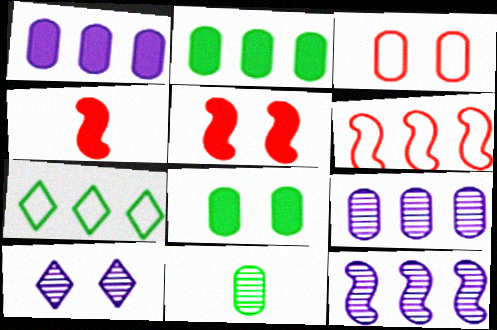[[1, 3, 11]]